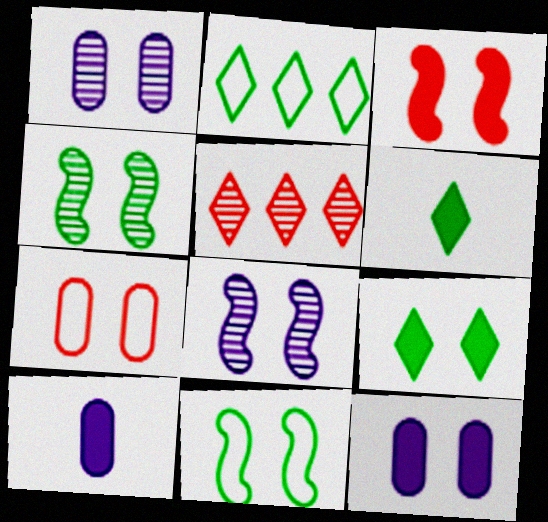[[3, 8, 11], 
[3, 9, 12], 
[5, 10, 11], 
[7, 8, 9]]